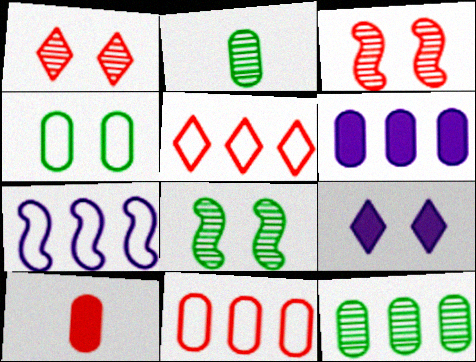[[3, 4, 9], 
[3, 5, 10], 
[6, 11, 12]]